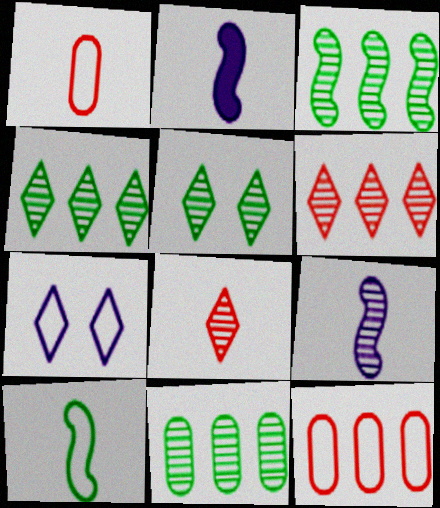[[2, 5, 12], 
[3, 4, 11], 
[7, 10, 12]]